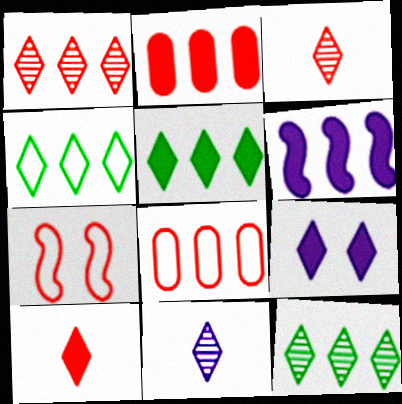[[2, 3, 7], 
[2, 5, 6], 
[3, 4, 9], 
[4, 5, 12], 
[5, 9, 10], 
[6, 8, 12]]